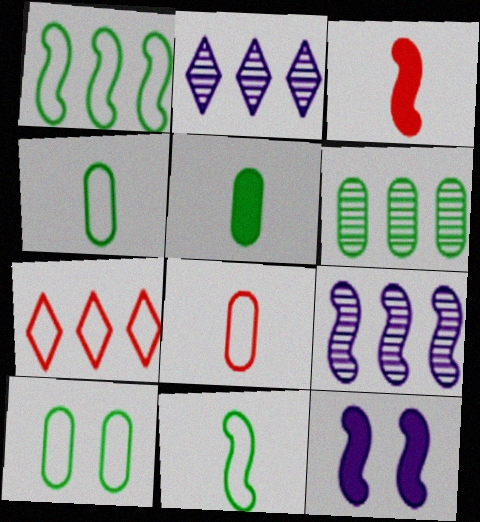[[2, 3, 10], 
[5, 6, 10]]